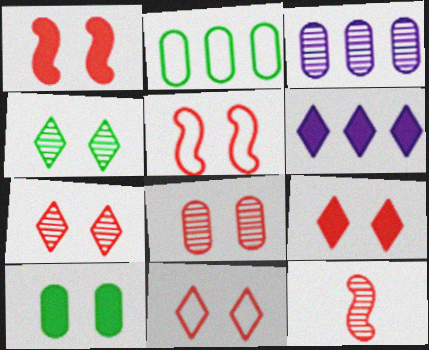[[1, 8, 11], 
[3, 4, 12], 
[5, 8, 9], 
[7, 9, 11]]